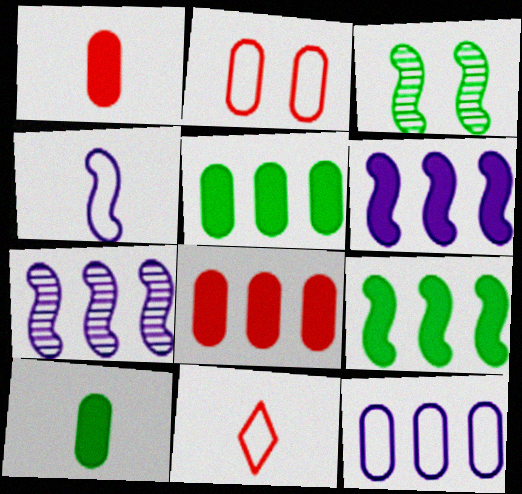[]